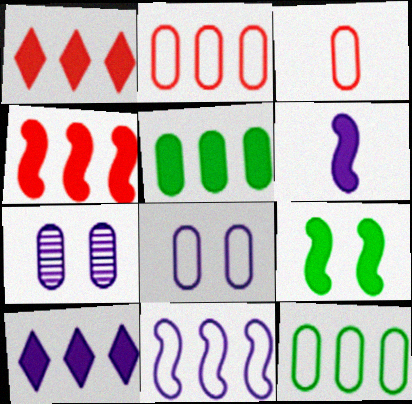[[3, 5, 7], 
[3, 8, 12], 
[4, 5, 10], 
[4, 6, 9]]